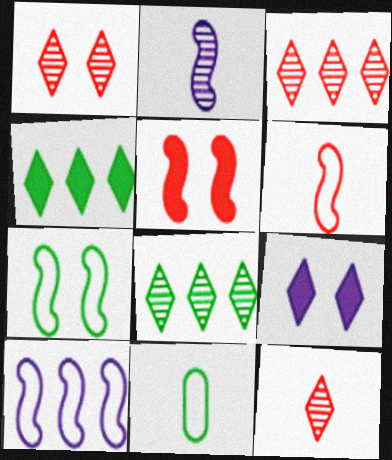[[1, 3, 12], 
[6, 7, 10]]